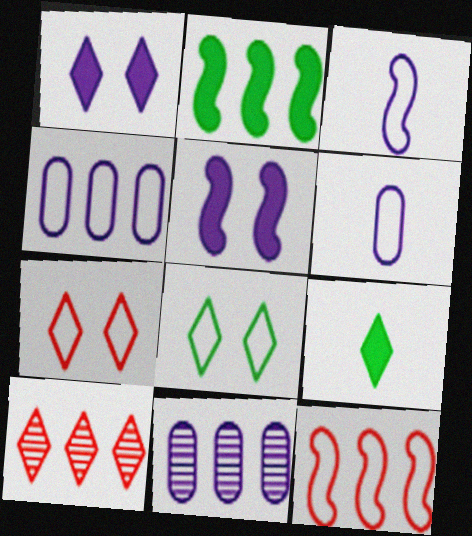[[1, 3, 11], 
[2, 4, 10], 
[6, 8, 12]]